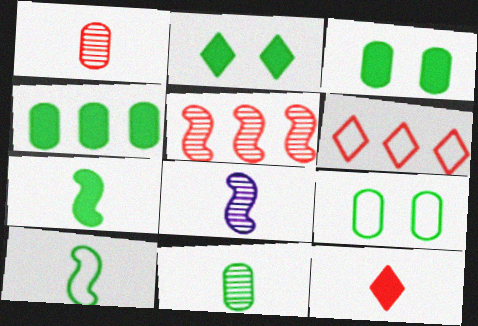[[2, 4, 7], 
[3, 6, 8], 
[4, 9, 11]]